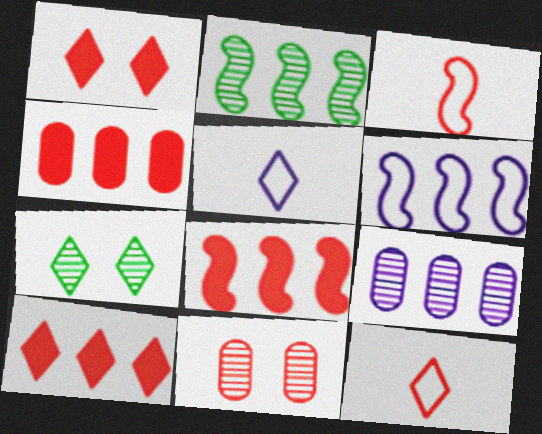[[2, 6, 8], 
[3, 10, 11], 
[4, 8, 10], 
[5, 7, 10], 
[8, 11, 12]]